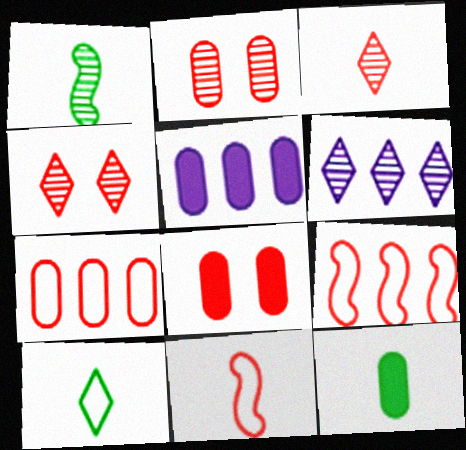[[1, 2, 6], 
[1, 10, 12], 
[3, 8, 9], 
[5, 8, 12]]